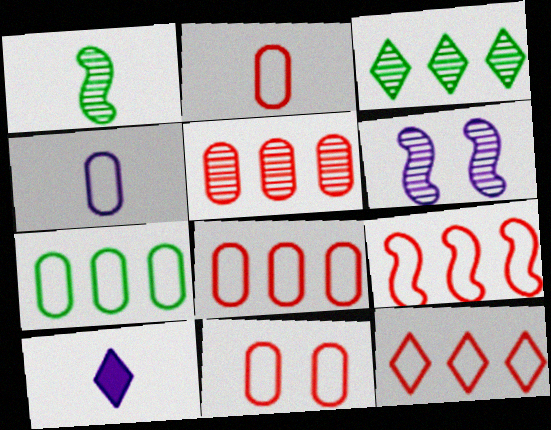[[1, 2, 10], 
[2, 8, 11], 
[4, 7, 11], 
[8, 9, 12]]